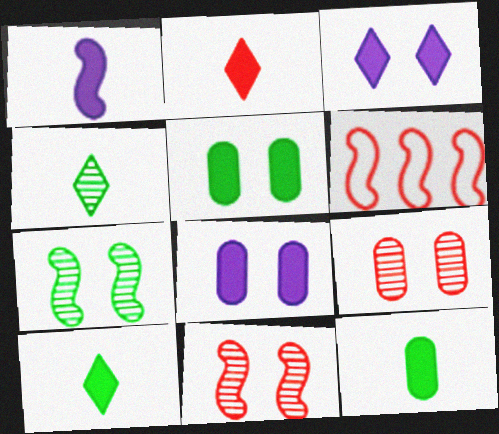[[1, 2, 12], 
[1, 6, 7], 
[2, 6, 9], 
[4, 6, 8]]